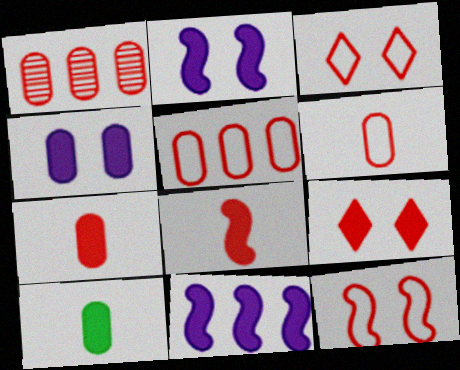[[1, 3, 8], 
[9, 10, 11]]